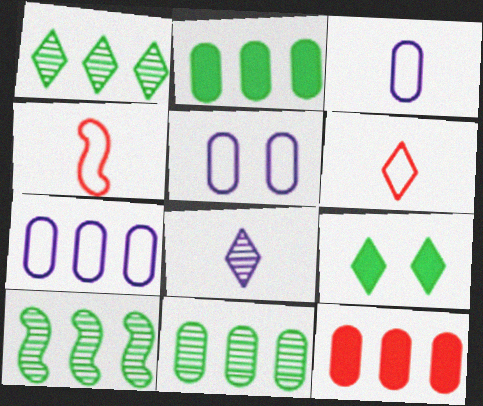[[1, 10, 11], 
[3, 5, 7], 
[7, 11, 12]]